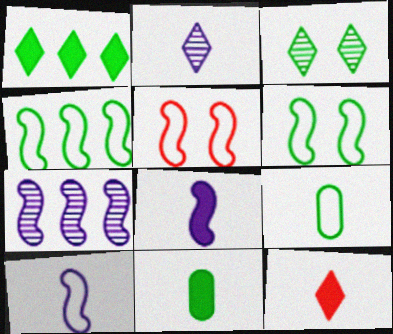[[3, 4, 11], 
[4, 5, 10], 
[8, 11, 12]]